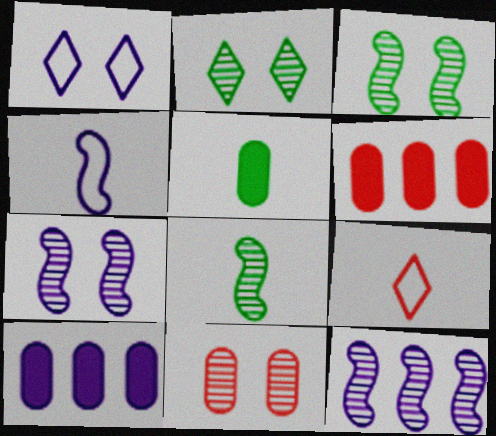[[1, 6, 8], 
[2, 4, 6], 
[2, 7, 11], 
[3, 9, 10]]